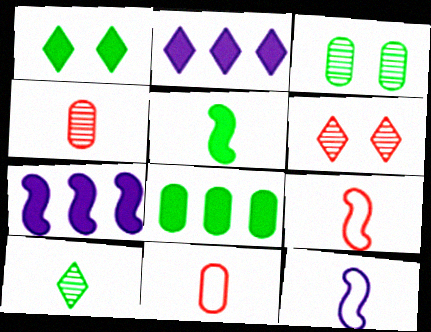[[1, 5, 8], 
[2, 3, 9], 
[6, 8, 12]]